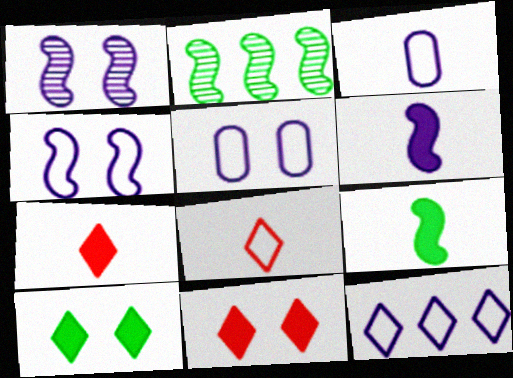[[2, 3, 11], 
[2, 5, 7], 
[3, 4, 12]]